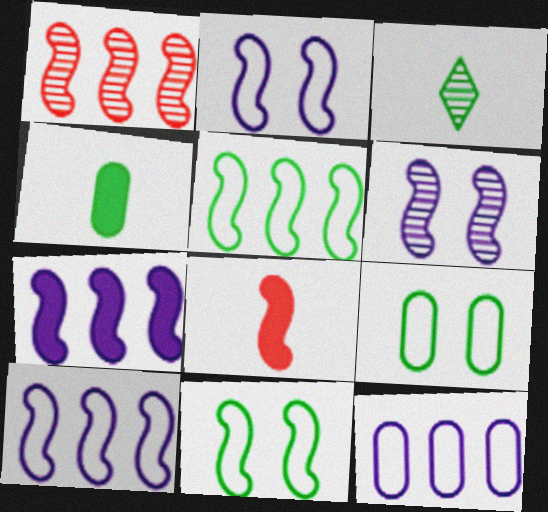[[1, 5, 7], 
[5, 6, 8]]